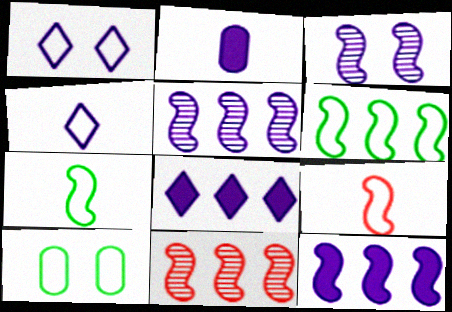[[1, 2, 5], 
[6, 11, 12]]